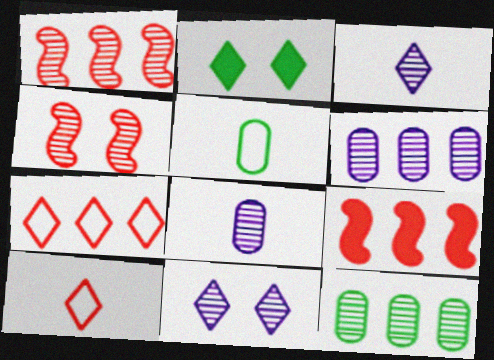[[2, 3, 7], 
[3, 4, 12], 
[5, 9, 11]]